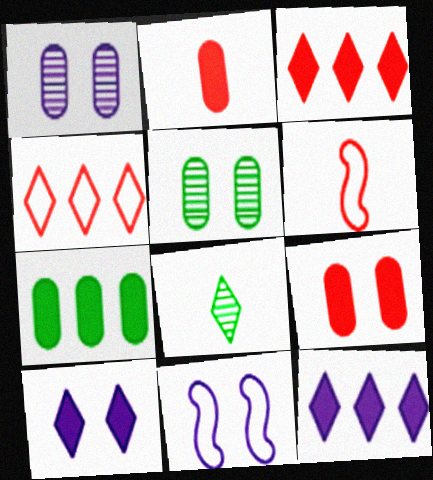[[1, 10, 11], 
[4, 8, 10], 
[5, 6, 12]]